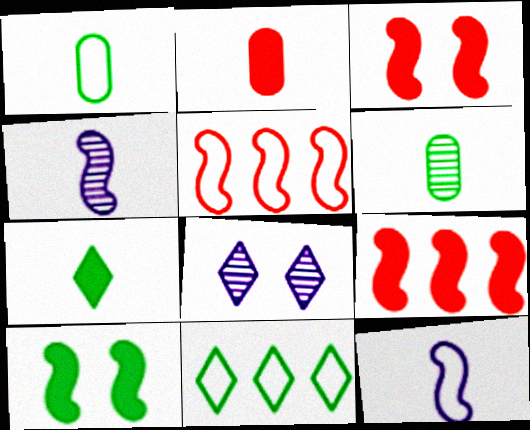[[1, 8, 9], 
[4, 5, 10], 
[6, 10, 11]]